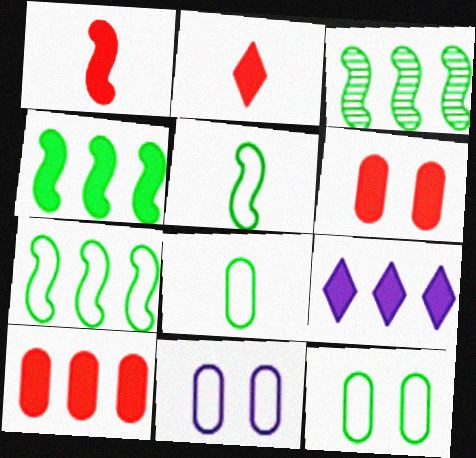[[2, 3, 11], 
[3, 4, 7], 
[4, 9, 10]]